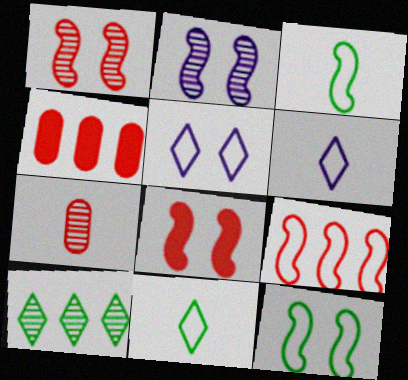[[2, 4, 11], 
[2, 7, 10], 
[2, 8, 12]]